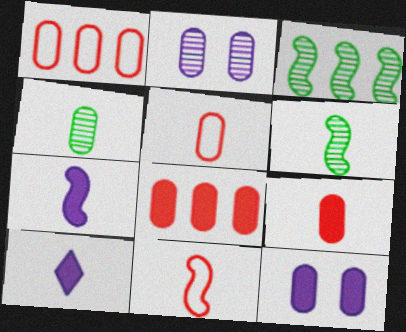[[1, 4, 12], 
[4, 10, 11], 
[5, 6, 10], 
[6, 7, 11]]